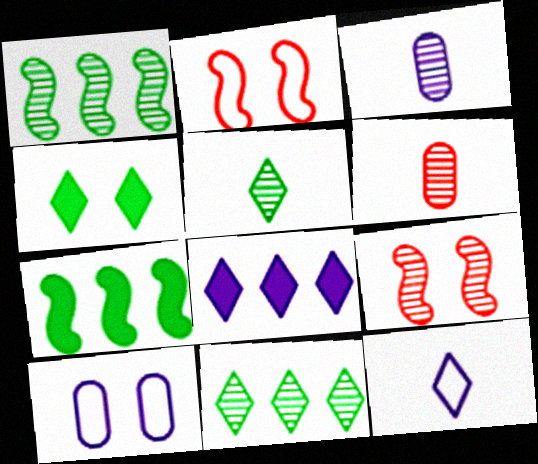[[3, 9, 11], 
[4, 9, 10]]